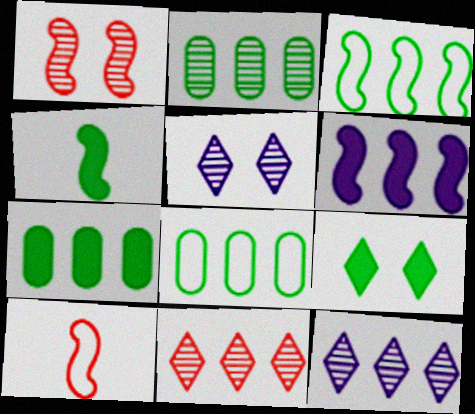[[2, 7, 8], 
[4, 7, 9], 
[5, 7, 10], 
[6, 8, 11]]